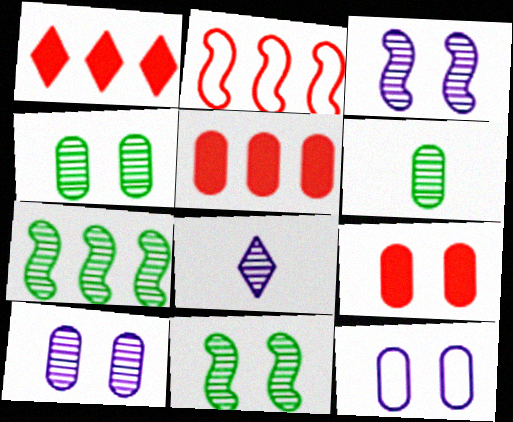[[4, 9, 12], 
[5, 6, 12]]